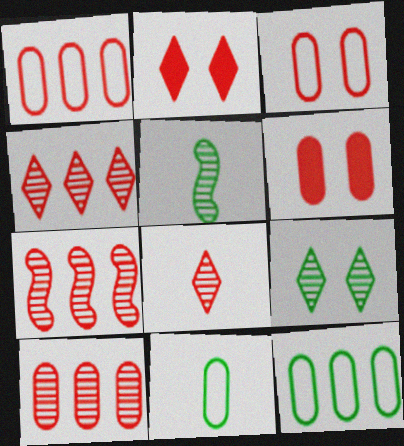[[4, 7, 10]]